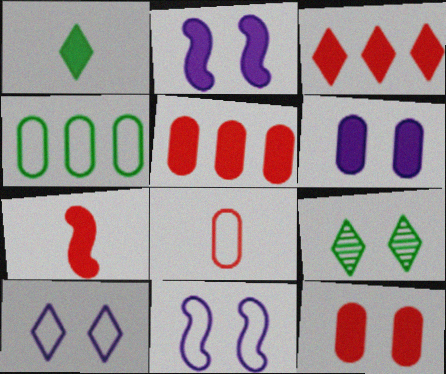[[1, 2, 5], 
[3, 7, 12], 
[9, 11, 12]]